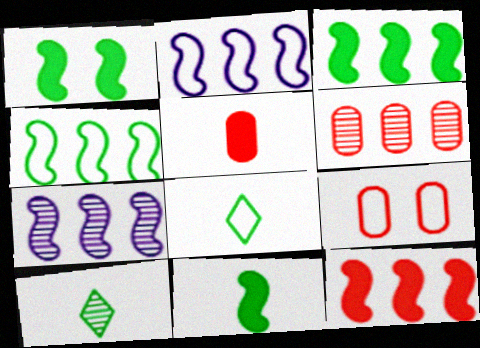[[1, 3, 11], 
[2, 8, 9], 
[4, 7, 12], 
[5, 6, 9]]